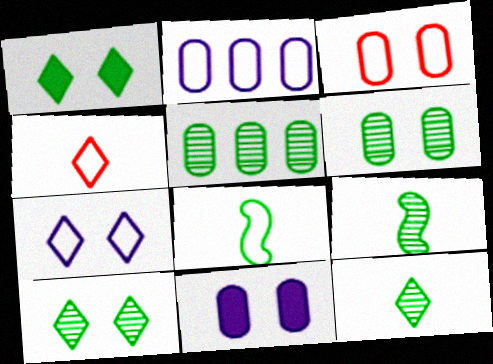[[1, 5, 8], 
[3, 6, 11], 
[5, 9, 10]]